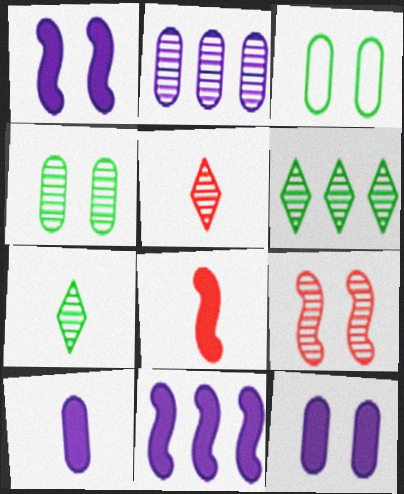[[2, 7, 9], 
[3, 5, 11]]